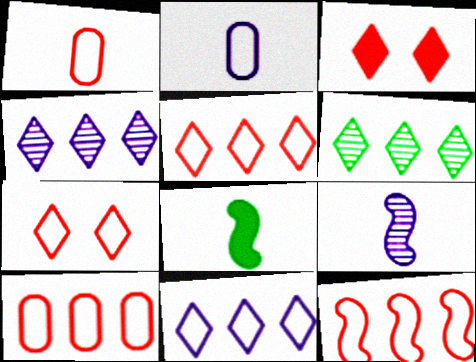[[1, 7, 12], 
[5, 10, 12]]